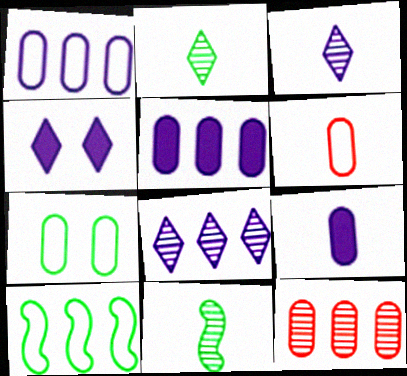[[1, 6, 7], 
[7, 9, 12]]